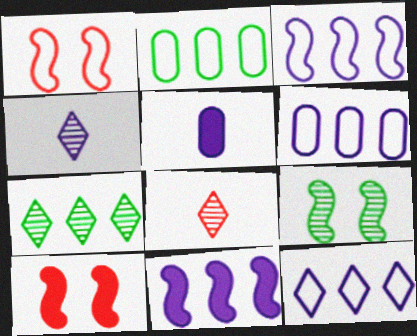[[1, 5, 7], 
[2, 4, 10], 
[3, 6, 12]]